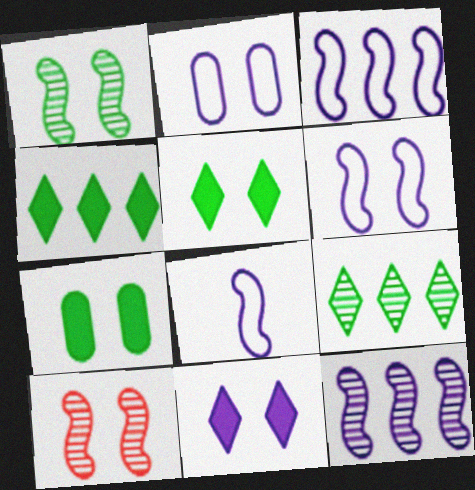[[2, 5, 10], 
[3, 6, 8]]